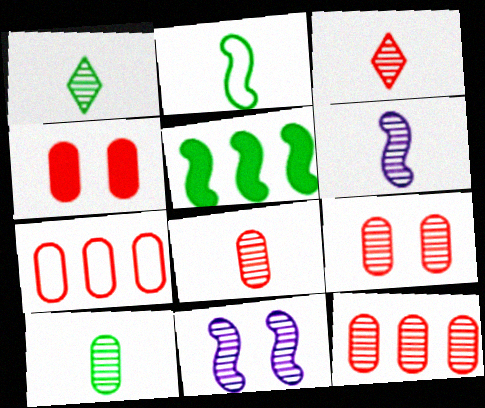[[1, 6, 8], 
[1, 11, 12], 
[3, 6, 10], 
[4, 7, 8], 
[8, 9, 12]]